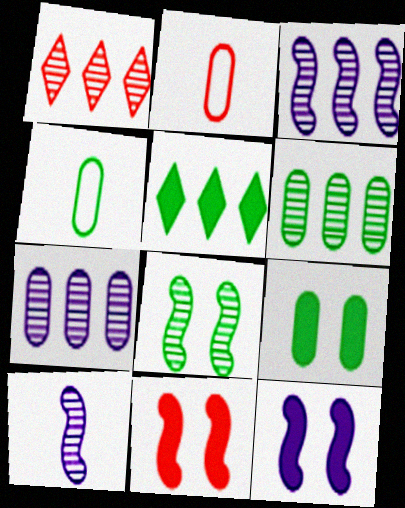[[1, 2, 11], 
[1, 3, 6], 
[1, 4, 12], 
[2, 7, 9], 
[4, 5, 8], 
[4, 6, 9]]